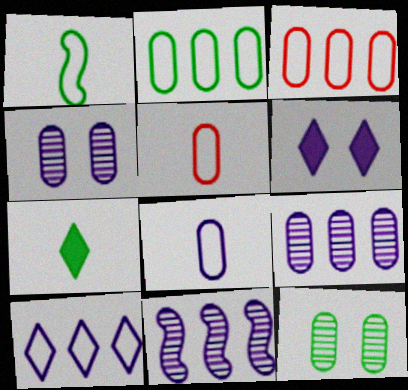[[6, 8, 11]]